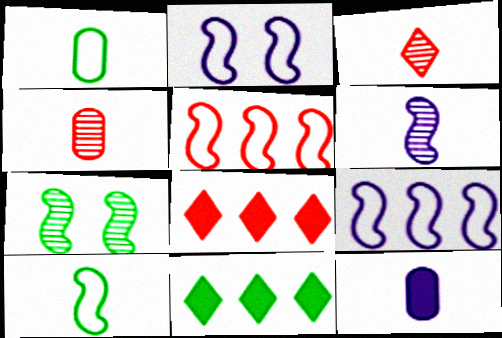[[1, 4, 12], 
[1, 7, 11], 
[2, 4, 11], 
[2, 5, 10], 
[3, 10, 12]]